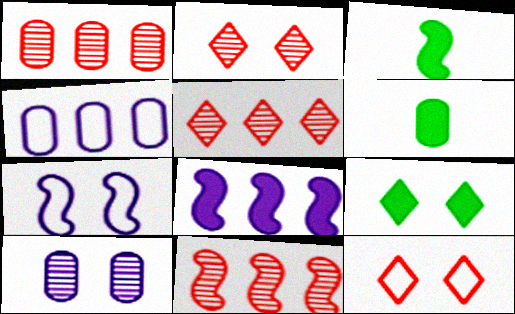[[1, 5, 11], 
[2, 3, 4], 
[3, 7, 11], 
[5, 6, 7]]